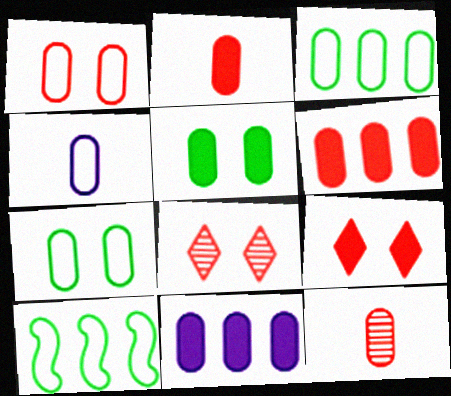[[1, 3, 4], 
[1, 6, 12], 
[2, 5, 11], 
[7, 11, 12]]